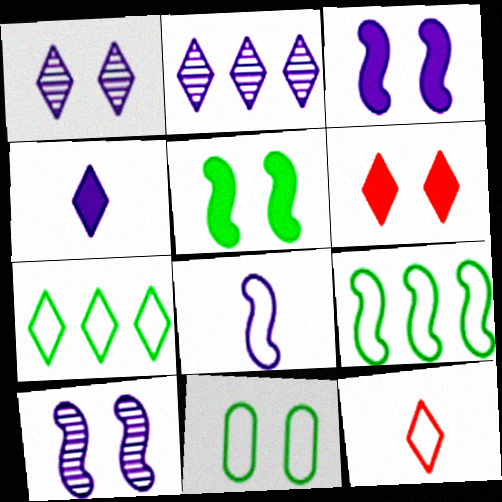[[6, 10, 11]]